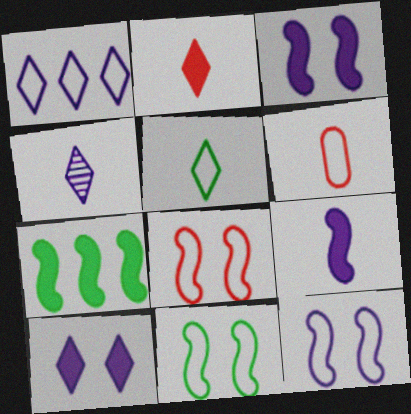[[1, 4, 10], 
[1, 6, 11], 
[2, 4, 5], 
[8, 11, 12]]